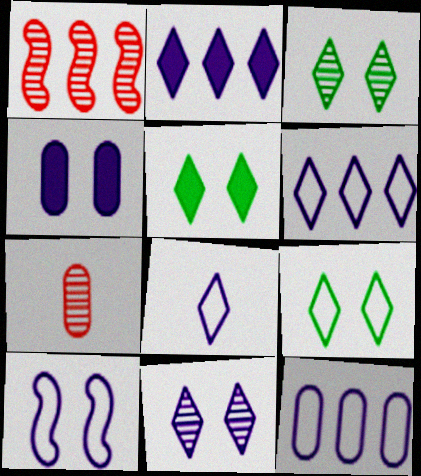[[2, 8, 11], 
[3, 5, 9], 
[4, 10, 11], 
[8, 10, 12]]